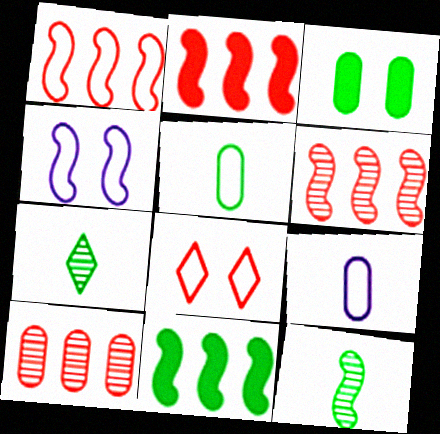[[1, 2, 6], 
[2, 4, 12], 
[3, 9, 10]]